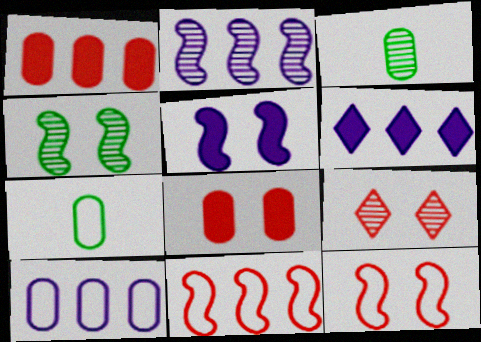[[2, 3, 9], 
[2, 6, 10], 
[3, 6, 12], 
[3, 8, 10], 
[4, 5, 12], 
[8, 9, 12]]